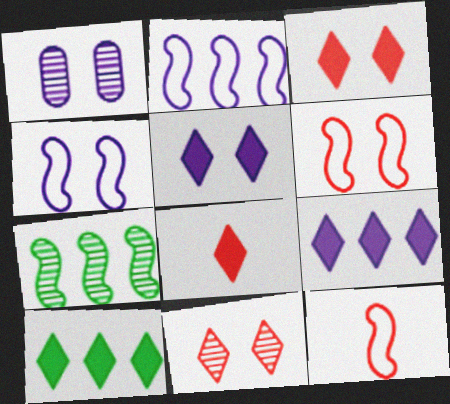[[1, 4, 5], 
[1, 10, 12], 
[5, 8, 10]]